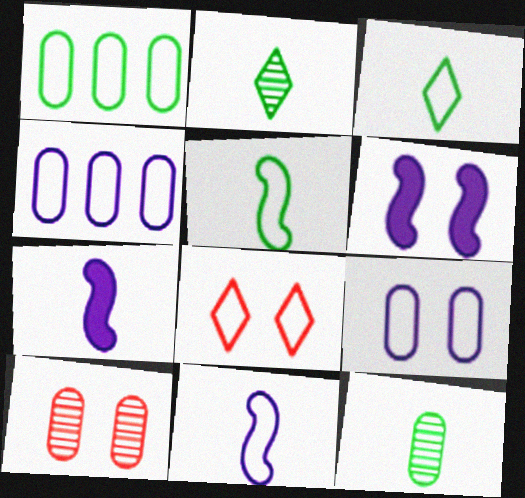[[1, 8, 11], 
[4, 5, 8]]